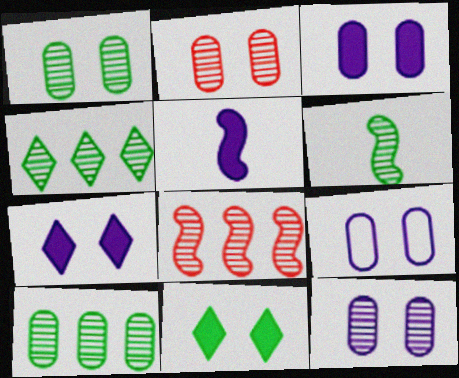[[1, 2, 12], 
[1, 4, 6], 
[3, 9, 12]]